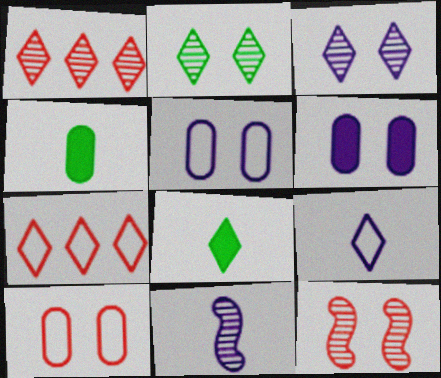[[3, 7, 8]]